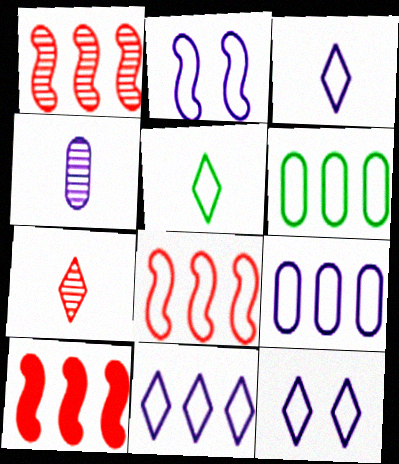[[1, 8, 10], 
[2, 3, 9], 
[3, 11, 12], 
[6, 8, 11]]